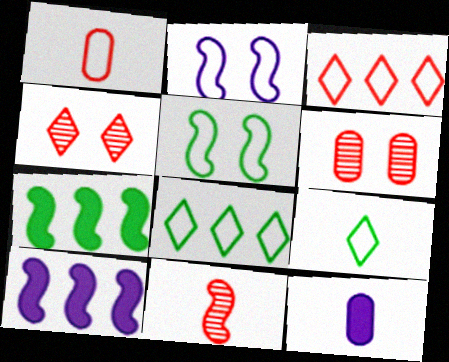[[1, 2, 8], 
[2, 7, 11], 
[5, 10, 11], 
[6, 9, 10], 
[9, 11, 12]]